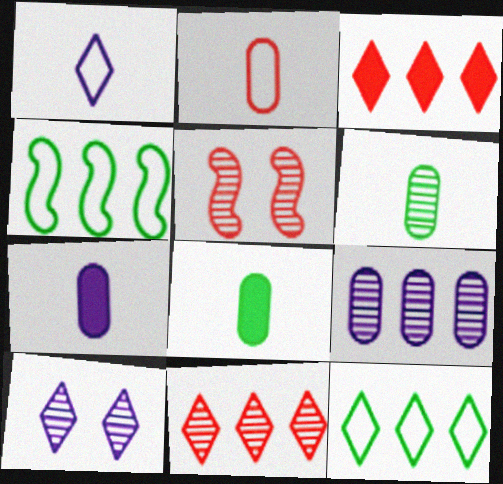[[2, 3, 5], 
[2, 6, 7], 
[3, 4, 9], 
[5, 7, 12]]